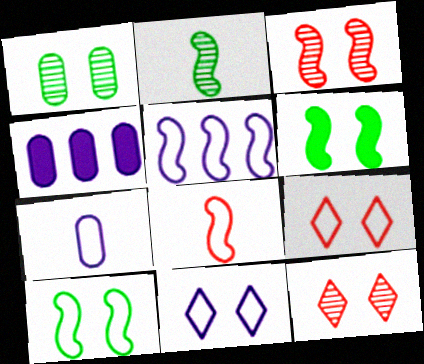[[2, 4, 9], 
[5, 7, 11], 
[5, 8, 10]]